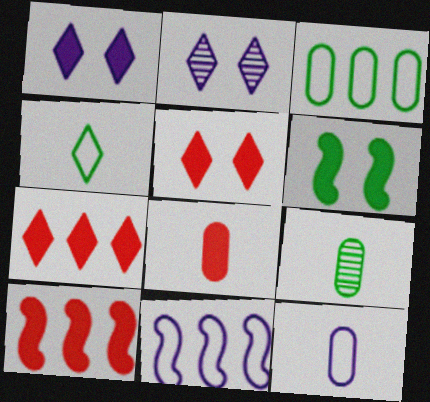[[2, 4, 7], 
[5, 8, 10], 
[5, 9, 11], 
[8, 9, 12]]